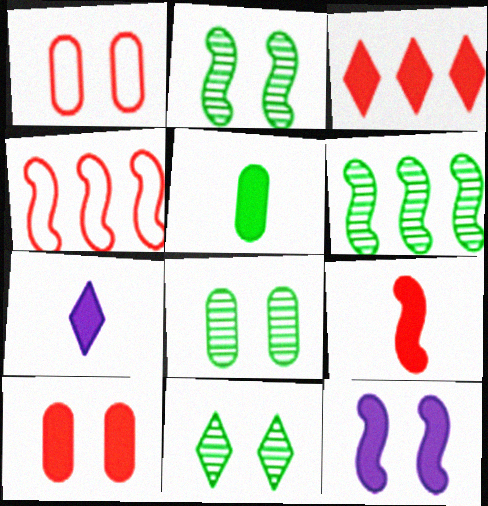[[1, 6, 7], 
[1, 11, 12], 
[2, 8, 11], 
[3, 5, 12], 
[3, 9, 10], 
[4, 7, 8], 
[5, 7, 9]]